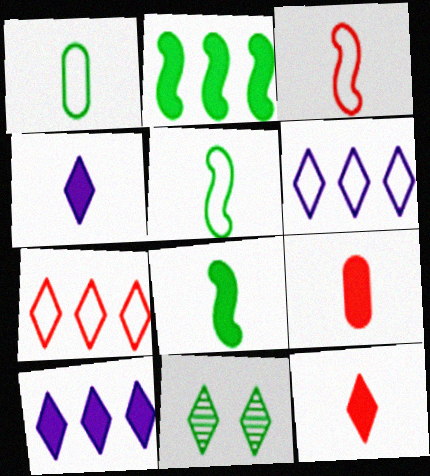[[1, 2, 11], 
[4, 7, 11], 
[4, 8, 9], 
[6, 11, 12]]